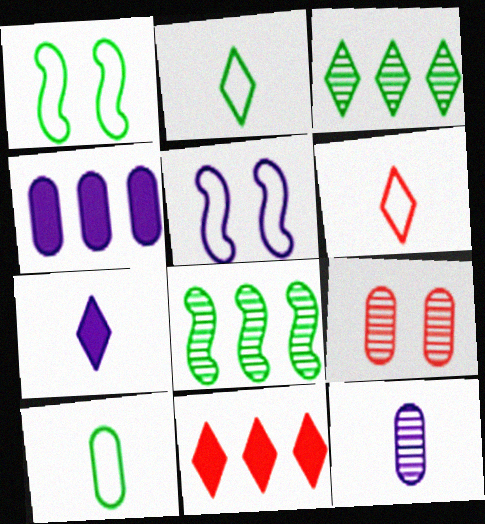[[1, 11, 12], 
[4, 9, 10]]